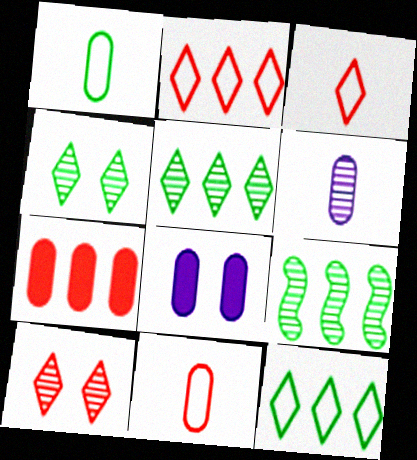[[3, 8, 9], 
[6, 9, 10]]